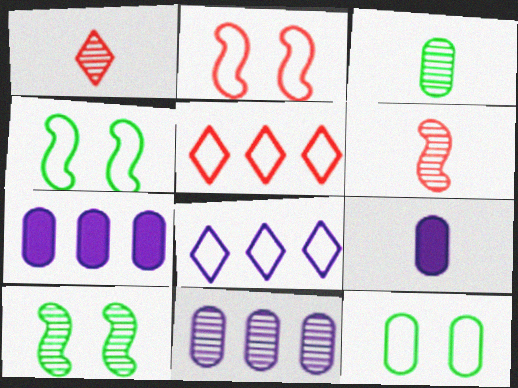[[1, 4, 7], 
[1, 10, 11], 
[5, 9, 10]]